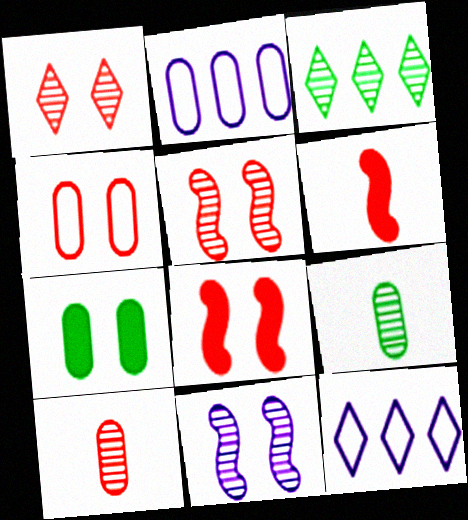[[1, 4, 8], 
[2, 7, 10], 
[3, 10, 11], 
[8, 9, 12]]